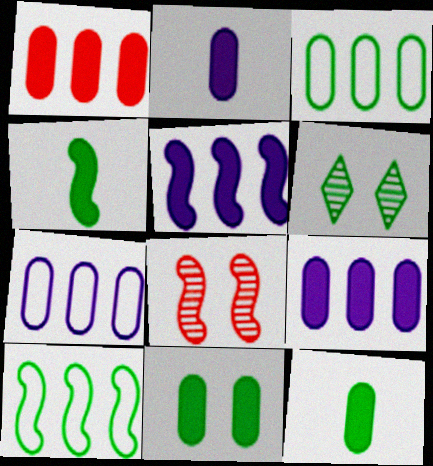[[1, 2, 11], 
[3, 4, 6], 
[6, 10, 12]]